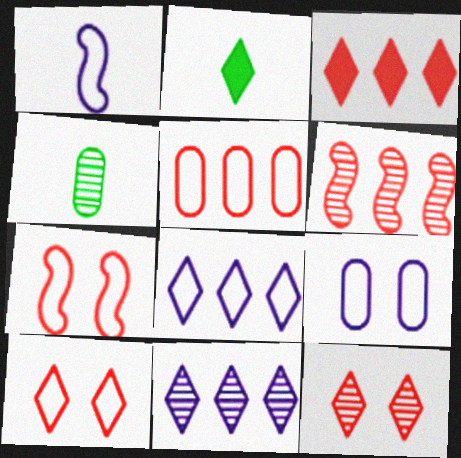[[1, 8, 9], 
[2, 6, 9], 
[2, 8, 12], 
[2, 10, 11], 
[3, 5, 6]]